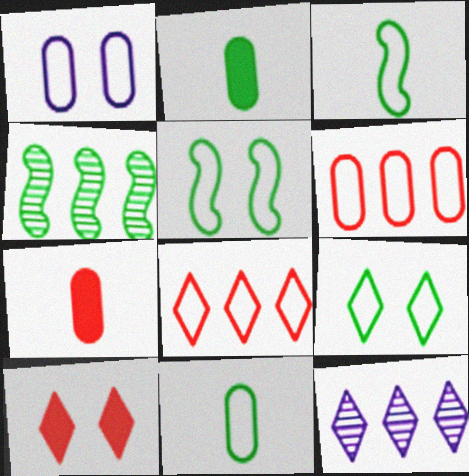[[1, 3, 8], 
[1, 6, 11], 
[2, 4, 9], 
[5, 7, 12]]